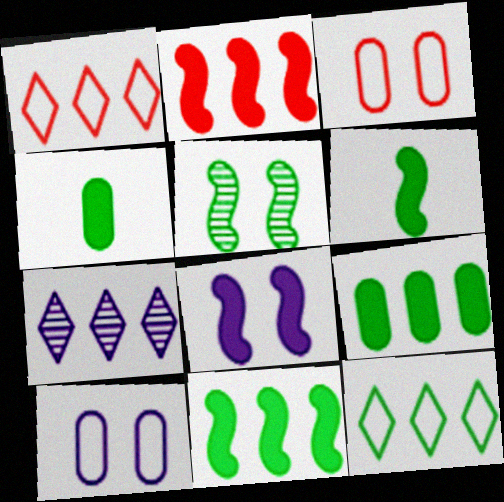[[2, 6, 8], 
[3, 6, 7], 
[4, 5, 12]]